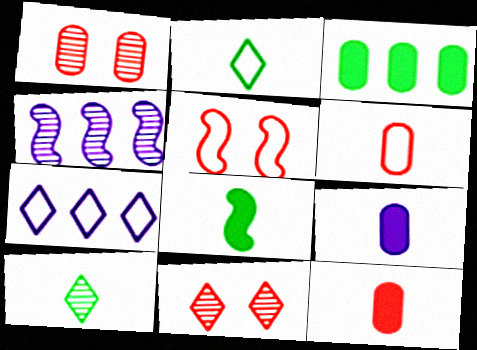[[1, 4, 10], 
[1, 7, 8], 
[4, 5, 8]]